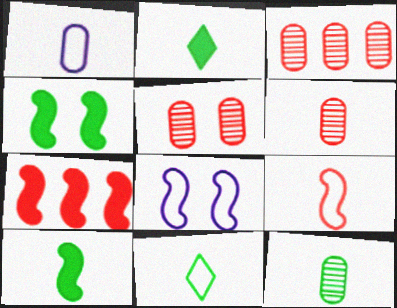[[1, 9, 11], 
[2, 3, 8], 
[3, 5, 6], 
[10, 11, 12]]